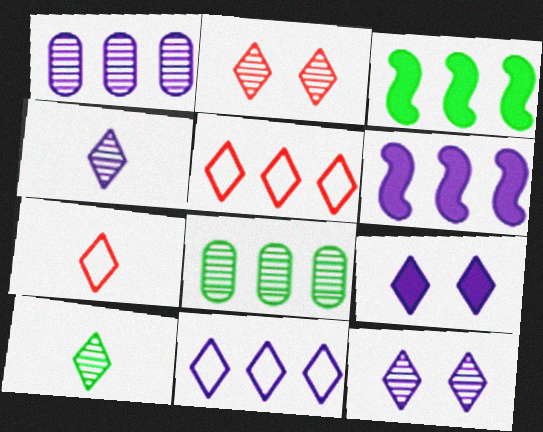[[1, 3, 5], 
[1, 6, 11], 
[4, 9, 11], 
[5, 6, 8], 
[5, 9, 10]]